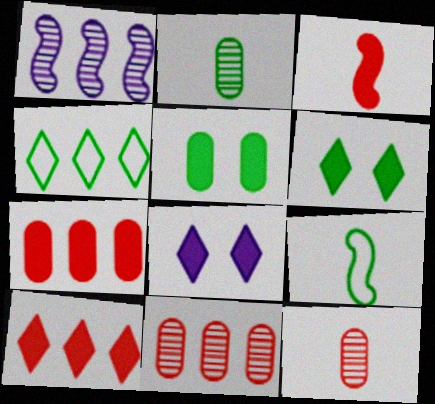[[1, 4, 7], 
[8, 9, 11]]